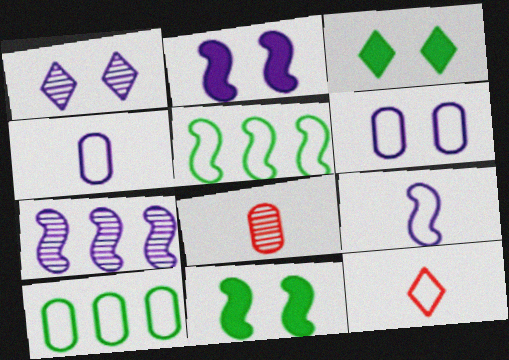[[1, 2, 6], 
[2, 7, 9], 
[5, 6, 12]]